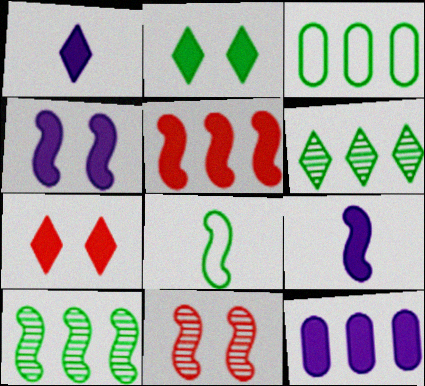[[1, 3, 11], 
[1, 4, 12]]